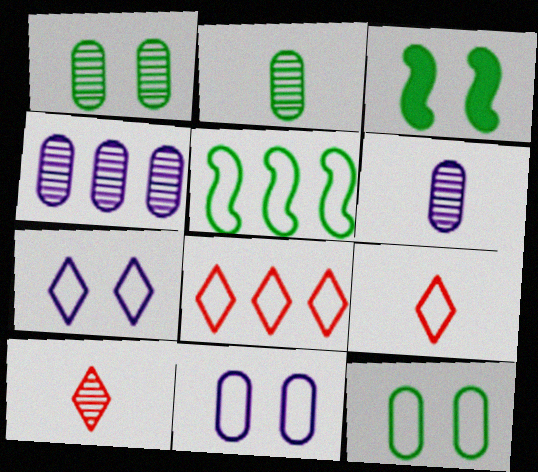[[3, 4, 9], 
[3, 6, 8], 
[5, 9, 11]]